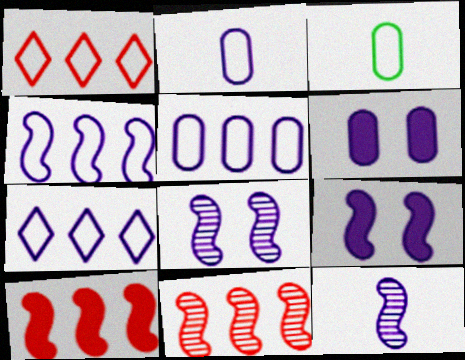[[4, 5, 7], 
[4, 9, 12], 
[6, 7, 12]]